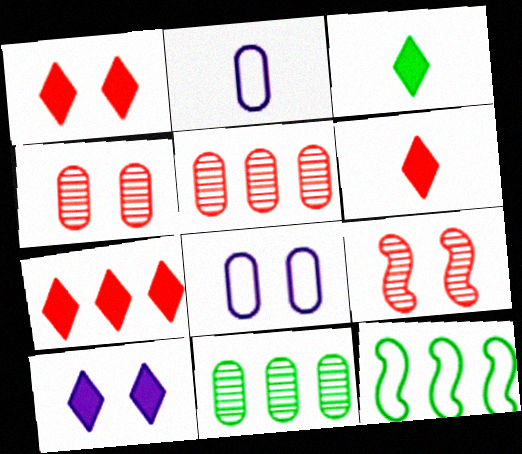[[1, 6, 7], 
[3, 7, 10]]